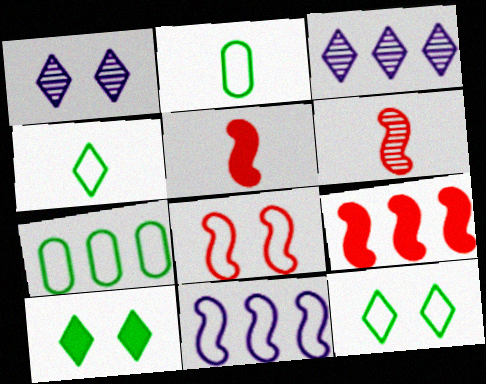[[1, 2, 9], 
[1, 5, 7], 
[3, 7, 9], 
[6, 8, 9]]